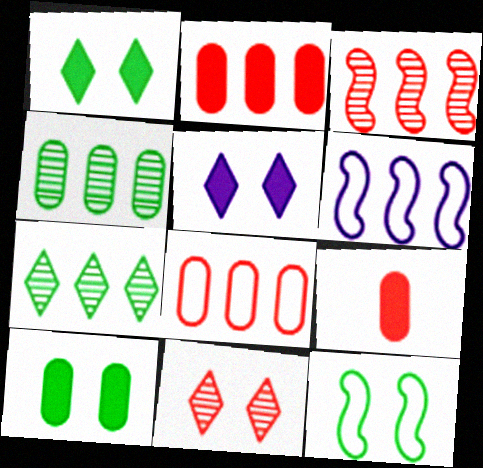[[2, 6, 7]]